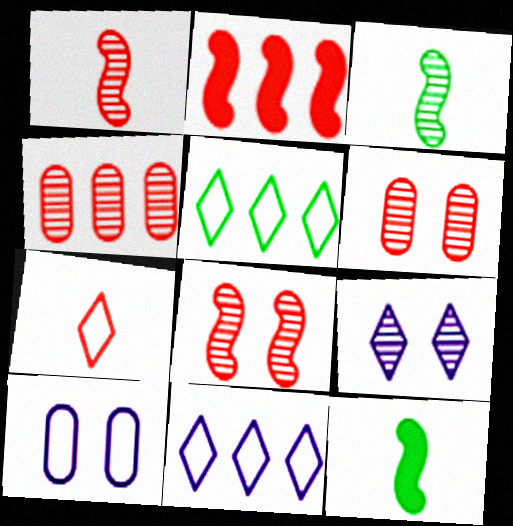[[2, 6, 7], 
[3, 4, 9], 
[6, 11, 12]]